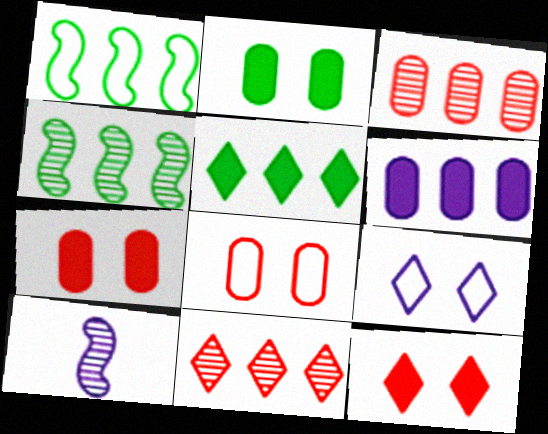[[1, 6, 11], 
[5, 8, 10], 
[6, 9, 10]]